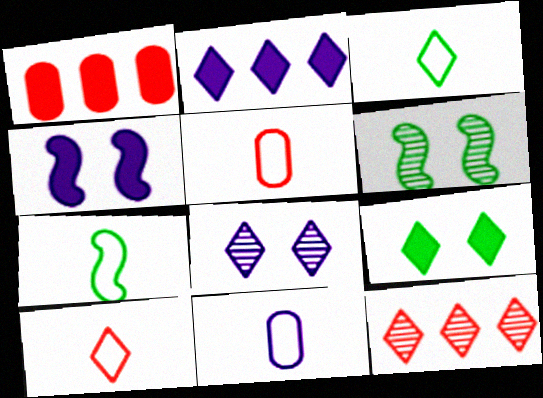[[1, 7, 8], 
[2, 5, 6], 
[7, 10, 11]]